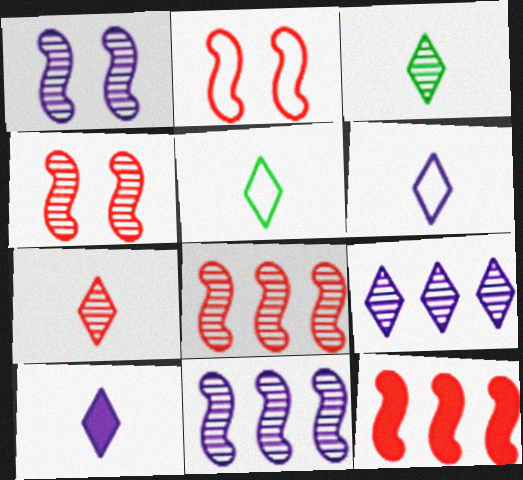[[5, 7, 10]]